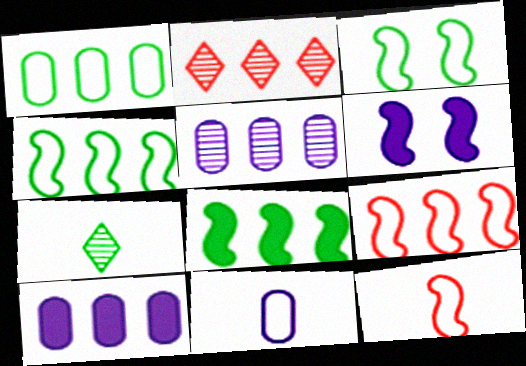[[2, 4, 10]]